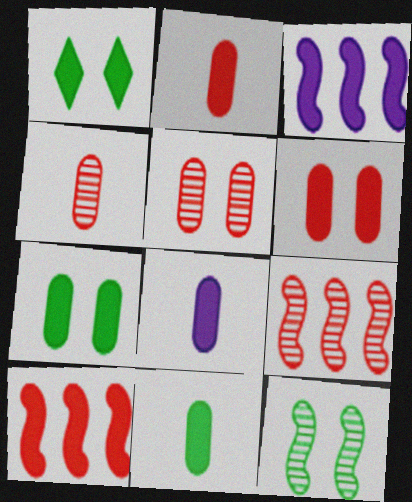[[1, 2, 3], 
[1, 8, 10], 
[2, 8, 11]]